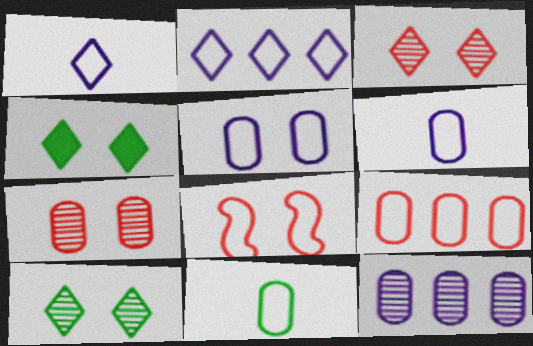[[2, 8, 11], 
[5, 9, 11]]